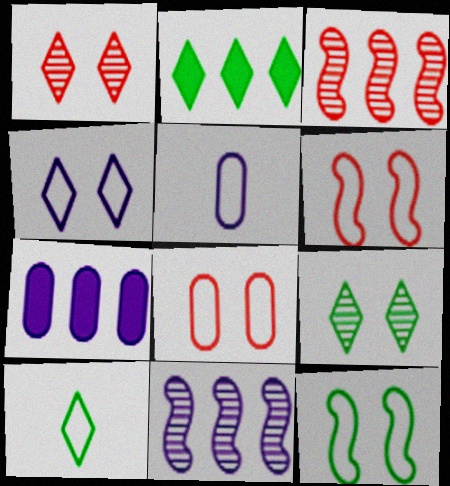[[2, 9, 10], 
[4, 8, 12]]